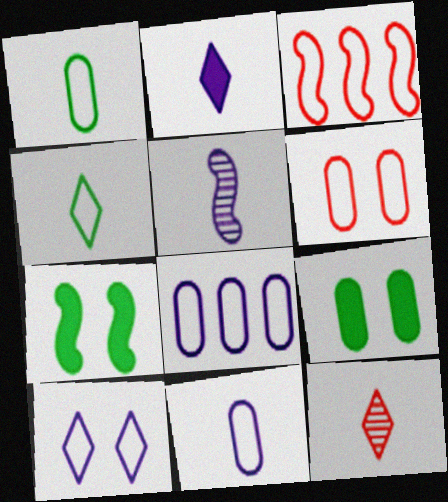[[1, 3, 10], 
[1, 6, 8], 
[2, 4, 12], 
[2, 5, 11], 
[3, 5, 7], 
[7, 8, 12]]